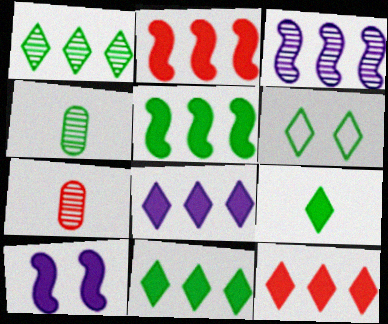[[1, 6, 9], 
[4, 5, 6], 
[8, 11, 12]]